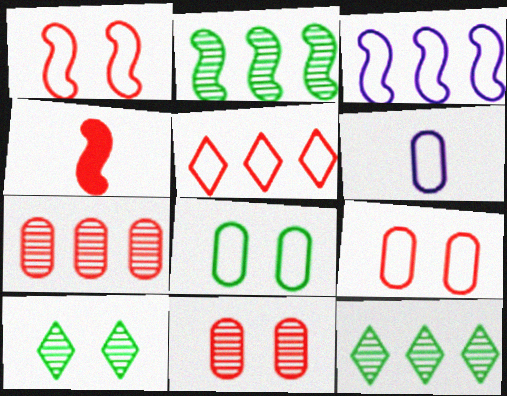[[4, 5, 11]]